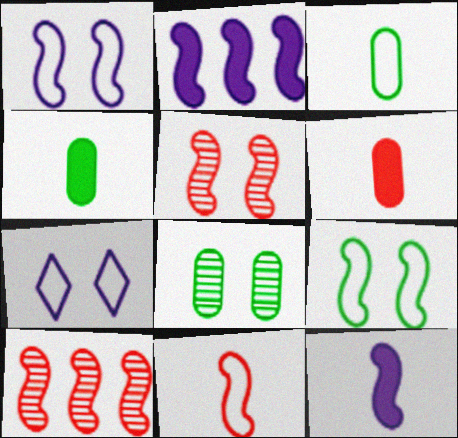[[4, 7, 10], 
[9, 10, 12]]